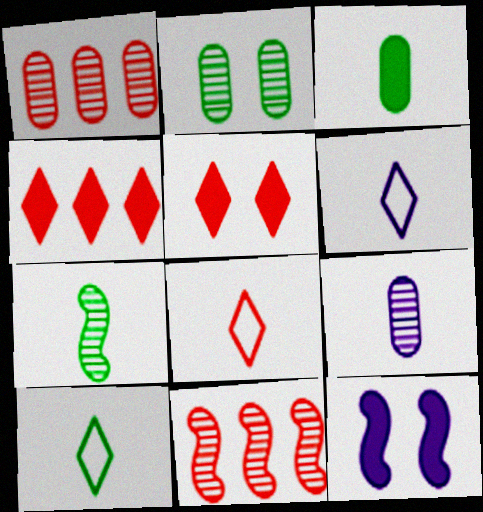[[1, 2, 9], 
[1, 10, 12], 
[3, 4, 12], 
[3, 7, 10], 
[6, 8, 10]]